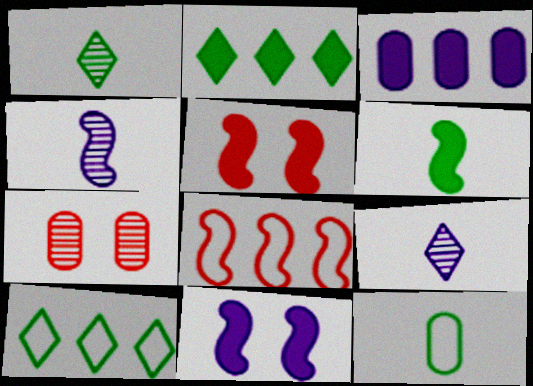[[1, 6, 12], 
[3, 7, 12]]